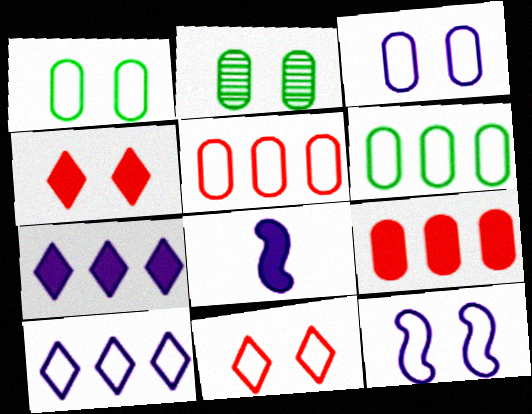[[1, 11, 12], 
[2, 4, 12]]